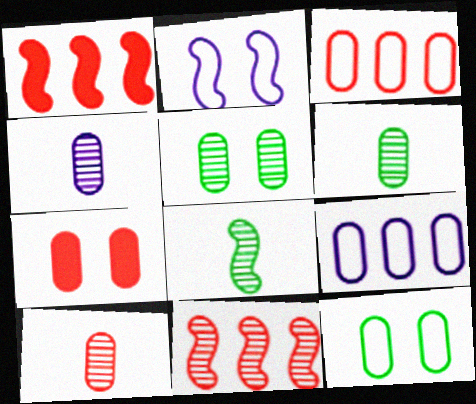[[1, 2, 8], 
[3, 7, 10], 
[4, 6, 10], 
[6, 7, 9]]